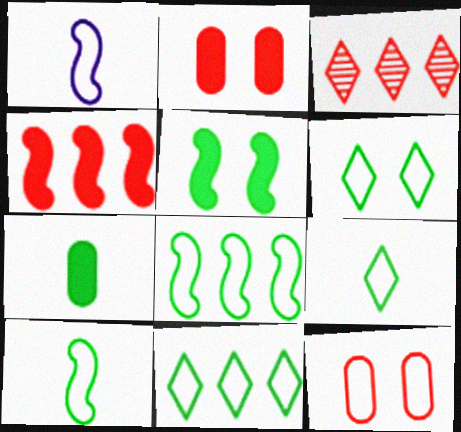[[1, 11, 12], 
[6, 9, 11]]